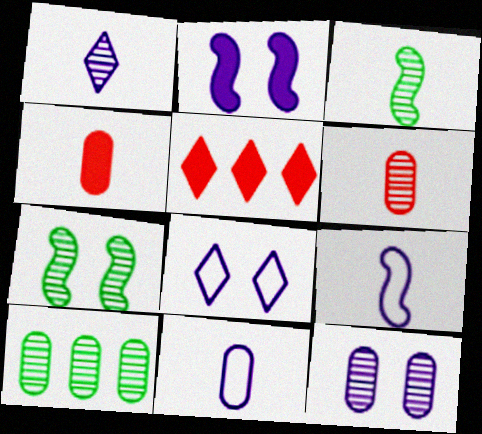[[1, 3, 6], 
[2, 8, 12], 
[5, 7, 11], 
[6, 10, 12]]